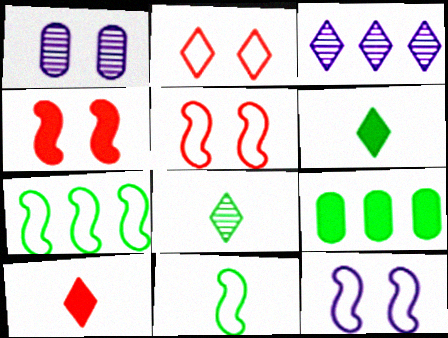[[1, 7, 10], 
[2, 3, 6]]